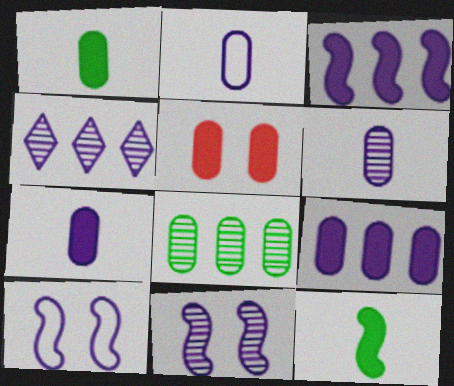[[1, 5, 9], 
[2, 5, 8], 
[2, 6, 7], 
[4, 6, 11], 
[4, 7, 10]]